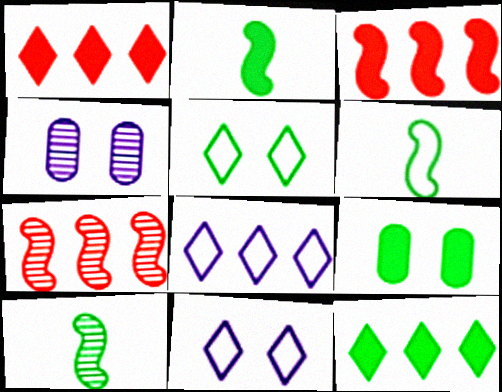[[1, 4, 6], 
[2, 6, 10], 
[2, 9, 12]]